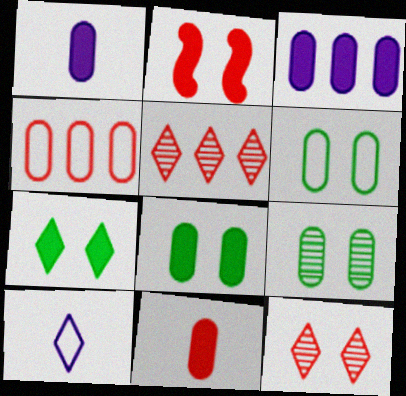[[1, 4, 9], 
[3, 8, 11], 
[5, 7, 10], 
[6, 8, 9]]